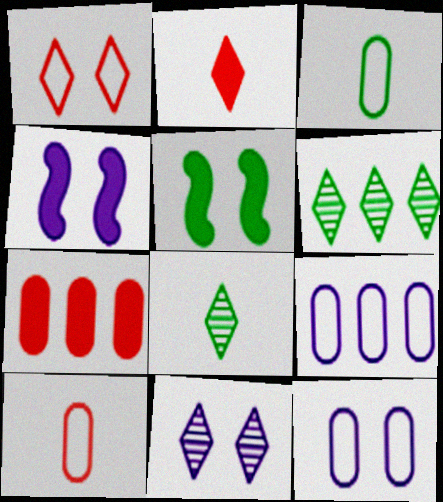[[3, 5, 6], 
[4, 6, 10], 
[4, 11, 12]]